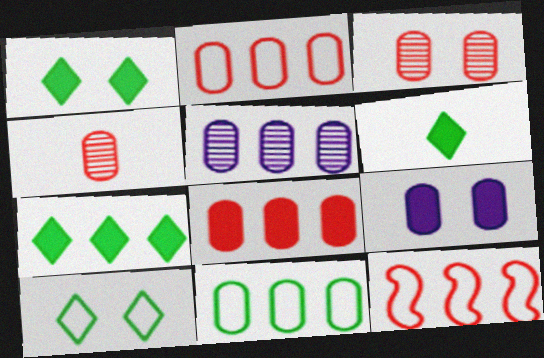[[1, 6, 7], 
[4, 9, 11], 
[5, 7, 12], 
[5, 8, 11]]